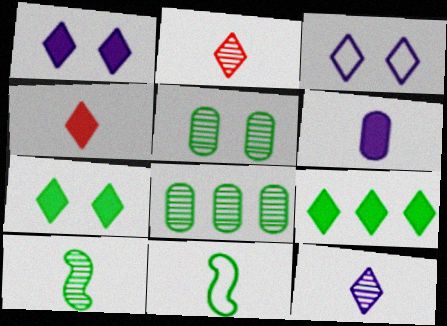[[1, 4, 9], 
[2, 3, 9], 
[2, 6, 11], 
[5, 9, 11], 
[7, 8, 11]]